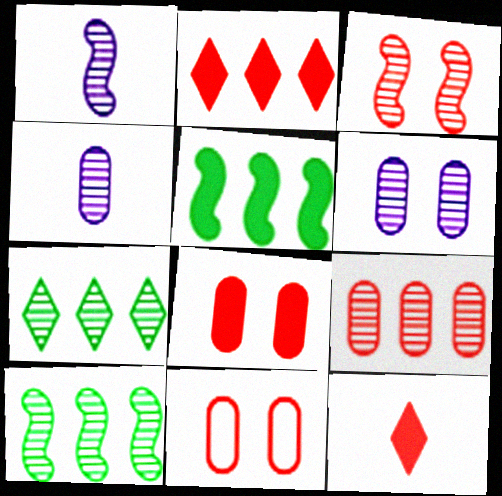[[1, 3, 10], 
[3, 4, 7]]